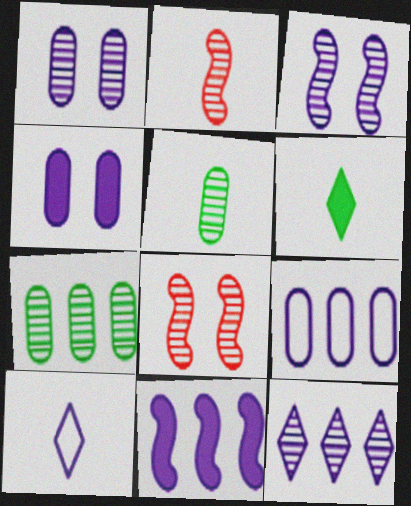[[1, 10, 11], 
[5, 8, 12], 
[6, 8, 9], 
[9, 11, 12]]